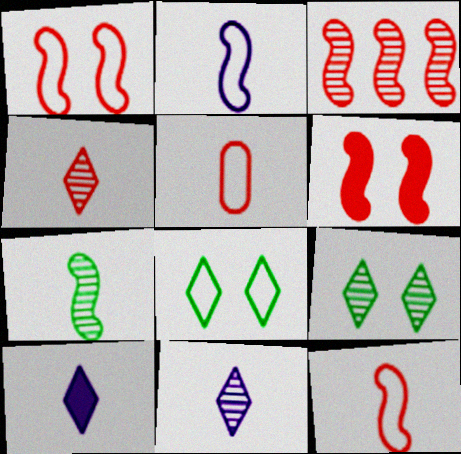[[3, 6, 12], 
[5, 7, 10]]